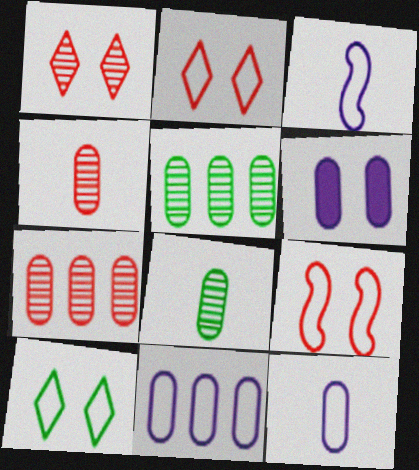[]